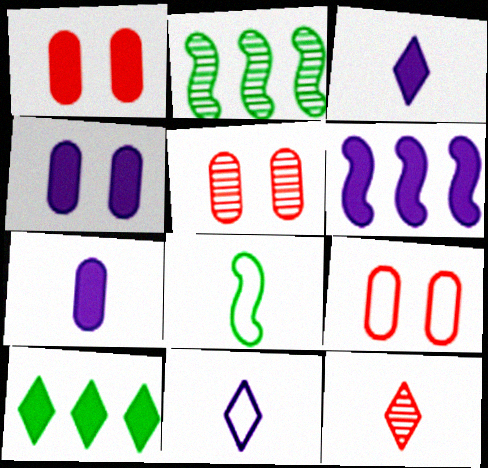[[1, 2, 11], 
[1, 5, 9], 
[2, 3, 9], 
[3, 4, 6], 
[7, 8, 12]]